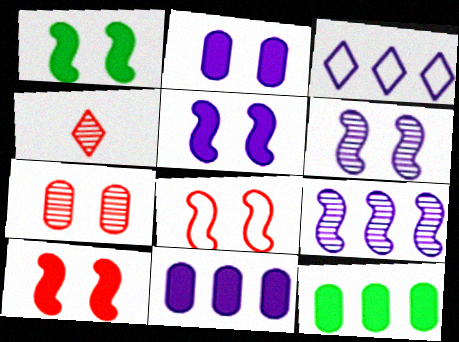[[1, 5, 10], 
[1, 6, 8], 
[3, 9, 11]]